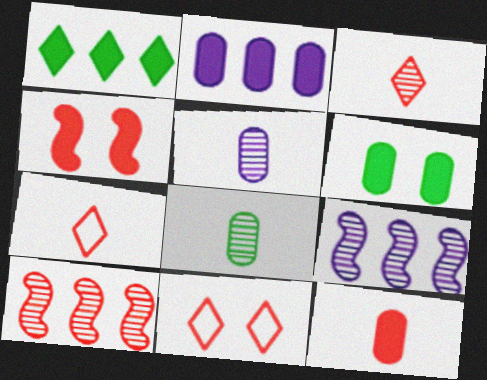[[2, 6, 12], 
[6, 7, 9], 
[10, 11, 12]]